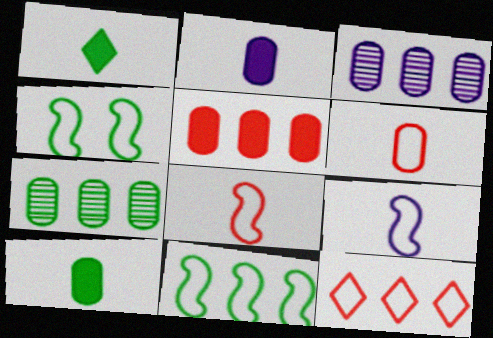[[1, 4, 7]]